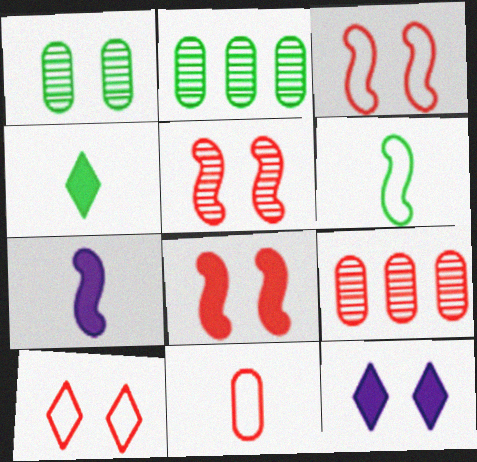[[1, 3, 12], 
[2, 7, 10], 
[3, 5, 8], 
[6, 9, 12]]